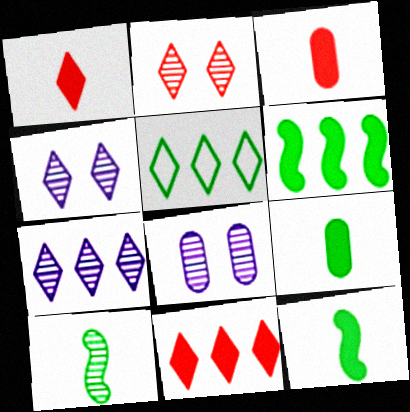[[1, 4, 5], 
[5, 7, 11]]